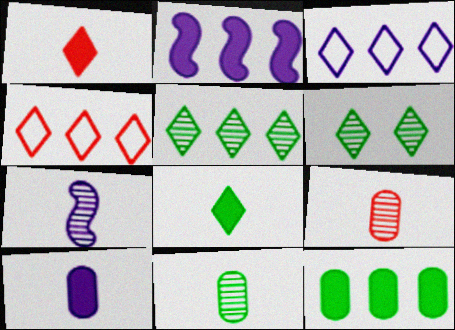[[1, 3, 6]]